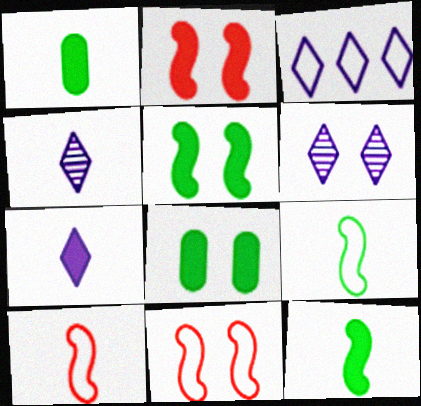[[1, 4, 10], 
[3, 6, 7], 
[6, 8, 11]]